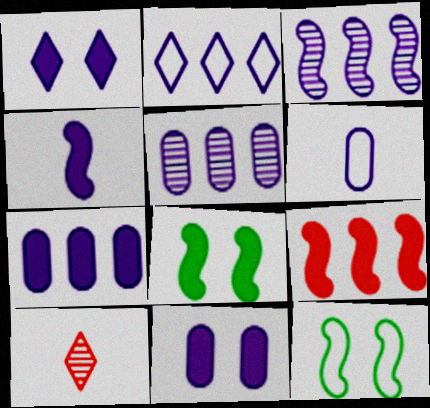[[1, 3, 6], 
[1, 4, 7], 
[2, 3, 7], 
[4, 8, 9], 
[5, 6, 11], 
[7, 10, 12]]